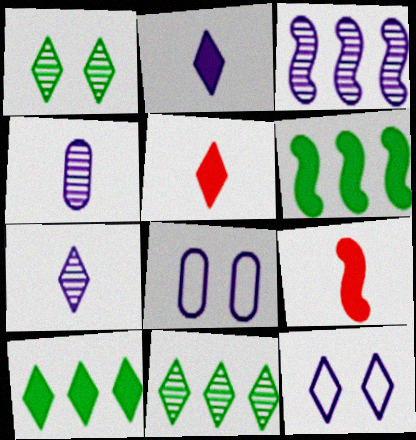[[2, 3, 8], 
[5, 11, 12], 
[8, 9, 11]]